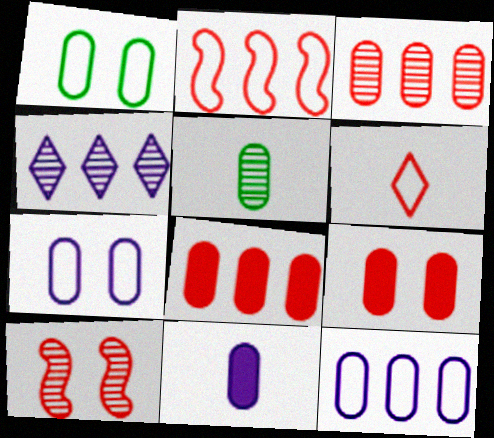[[1, 3, 11], 
[4, 5, 10], 
[5, 7, 8], 
[5, 9, 12], 
[6, 8, 10]]